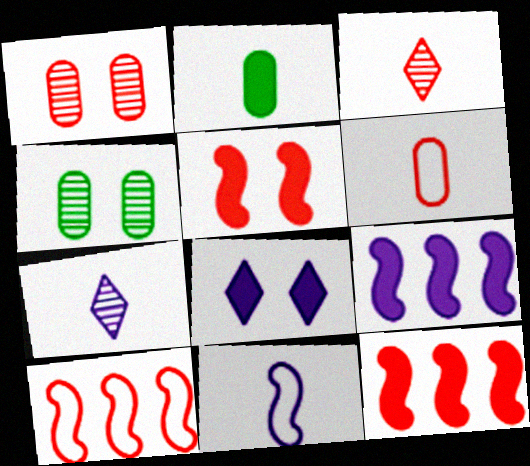[[2, 3, 11], 
[2, 8, 12]]